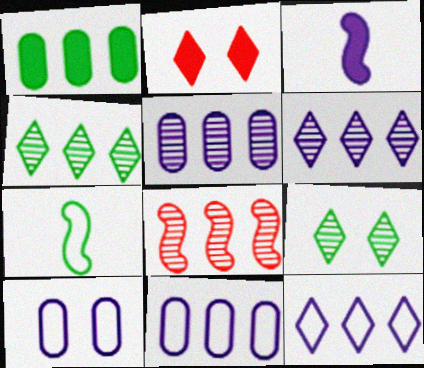[[1, 2, 3], 
[1, 7, 9], 
[1, 8, 12], 
[2, 5, 7], 
[3, 6, 10], 
[4, 5, 8]]